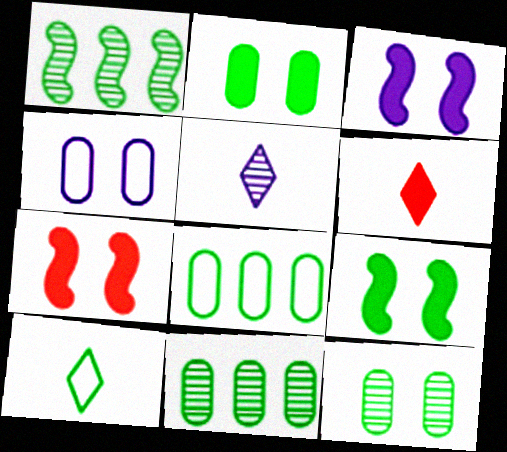[[1, 2, 10], 
[1, 4, 6], 
[3, 7, 9], 
[5, 6, 10], 
[5, 7, 8], 
[9, 10, 11]]